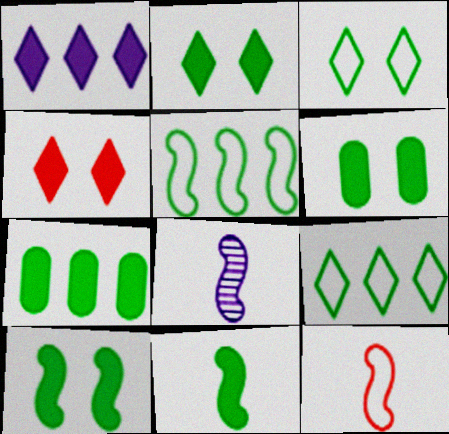[[2, 6, 10], 
[2, 7, 11], 
[8, 11, 12]]